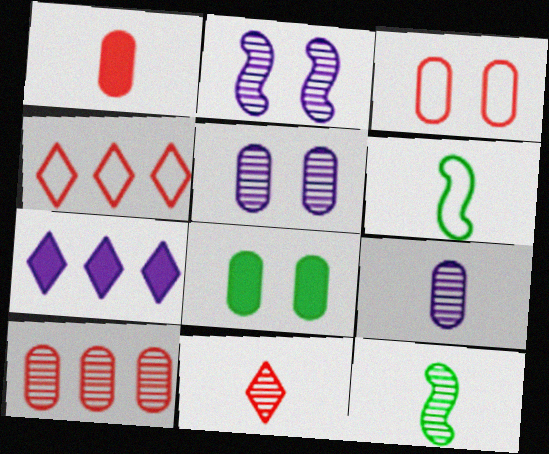[[1, 3, 10], 
[3, 5, 8], 
[3, 7, 12], 
[9, 11, 12]]